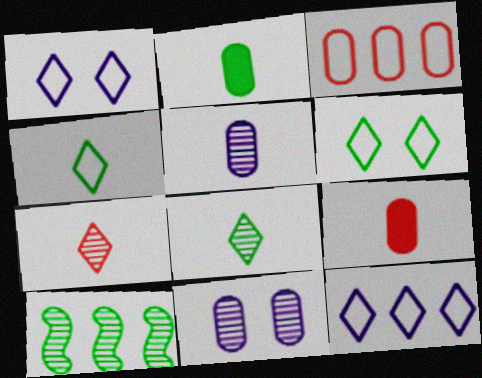[[1, 9, 10], 
[2, 3, 11], 
[2, 6, 10], 
[7, 10, 11]]